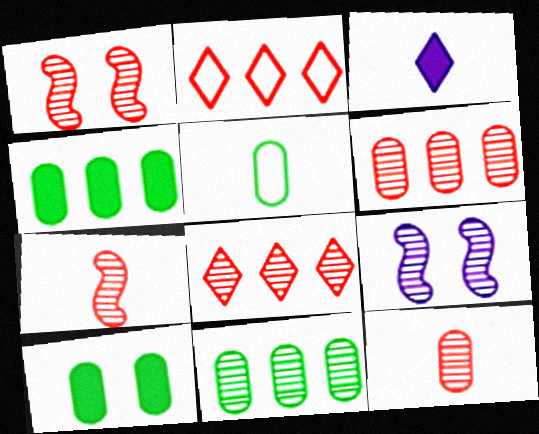[[1, 8, 12], 
[3, 5, 7], 
[5, 10, 11]]